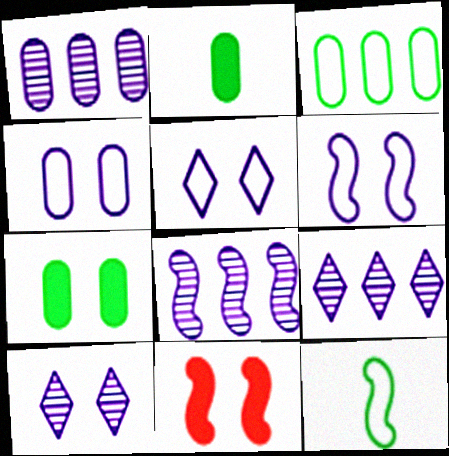[[1, 8, 9], 
[4, 5, 6], 
[8, 11, 12]]